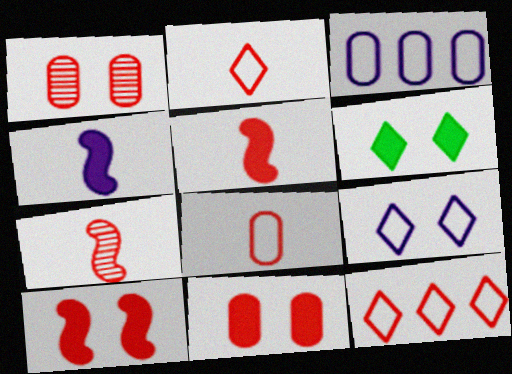[[1, 5, 12], 
[3, 6, 7], 
[7, 11, 12]]